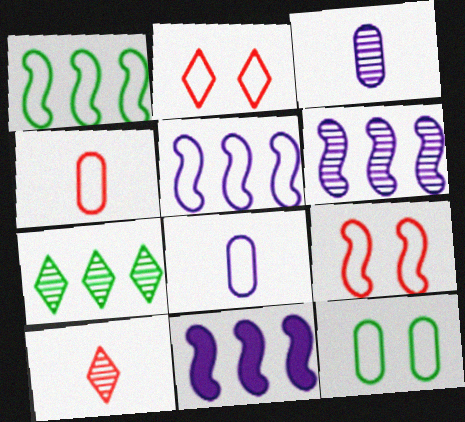[[1, 2, 8], 
[5, 6, 11], 
[10, 11, 12]]